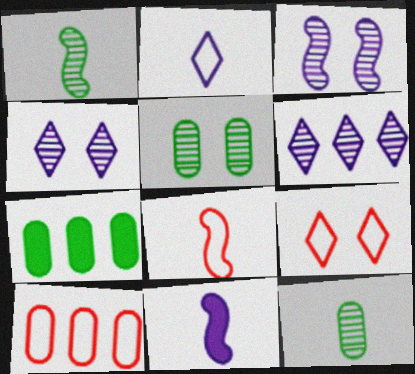[[1, 8, 11], 
[4, 7, 8], 
[8, 9, 10]]